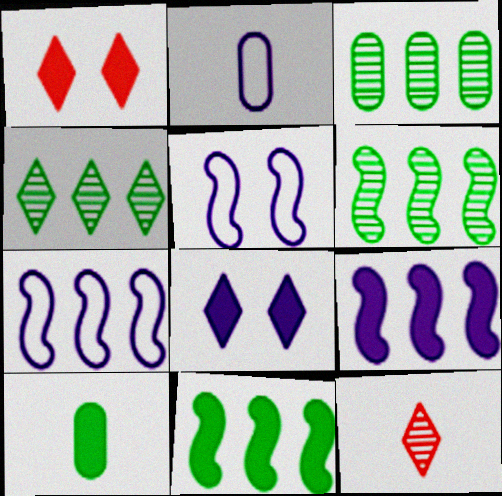[[1, 2, 6], 
[1, 9, 10], 
[3, 4, 6]]